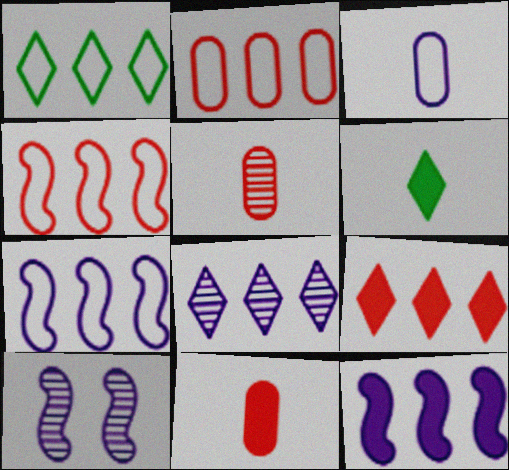[[1, 2, 7], 
[1, 8, 9], 
[1, 10, 11], 
[2, 6, 10]]